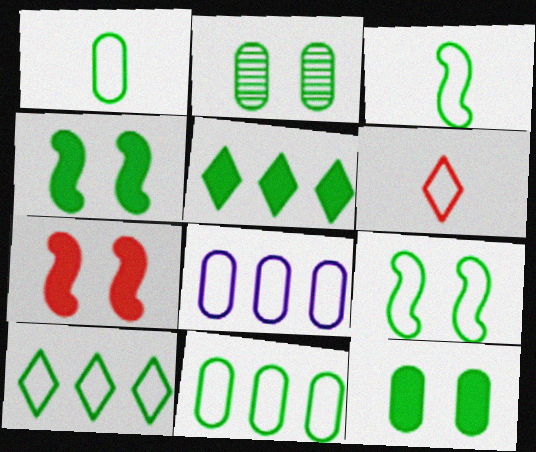[[1, 9, 10], 
[2, 3, 5], 
[6, 8, 9]]